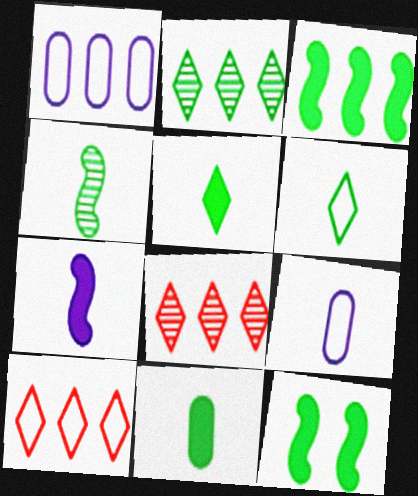[[1, 3, 8], 
[4, 6, 11], 
[8, 9, 12]]